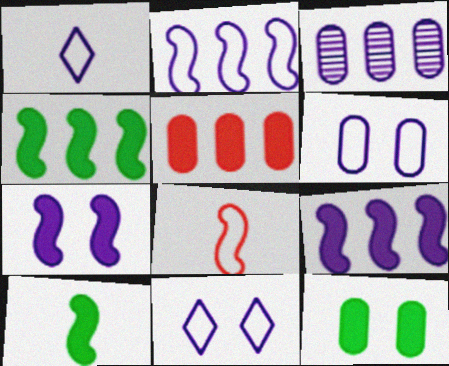[[1, 2, 6], 
[1, 3, 7]]